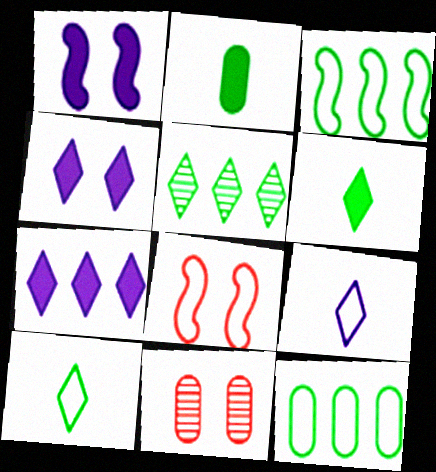[[8, 9, 12]]